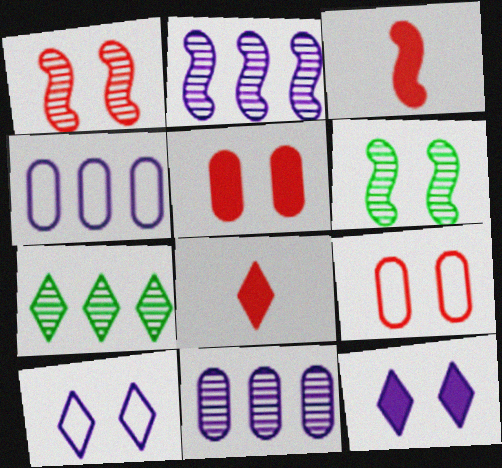[[4, 6, 8], 
[5, 6, 10], 
[6, 9, 12], 
[7, 8, 10]]